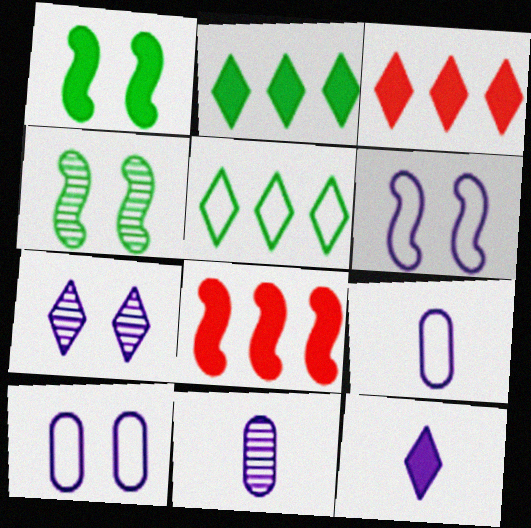[[3, 4, 9]]